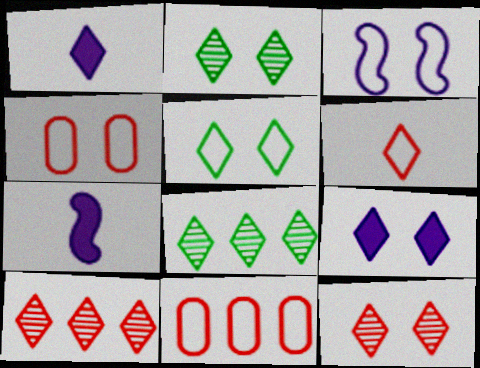[[1, 5, 10], 
[2, 7, 11], 
[3, 4, 5], 
[4, 7, 8], 
[5, 9, 12], 
[6, 8, 9]]